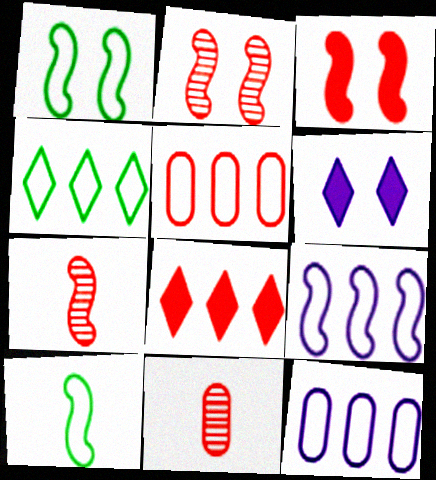[[4, 5, 9]]